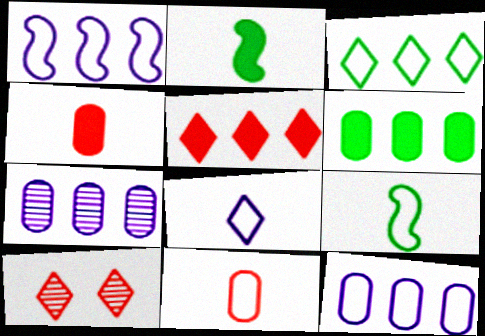[[2, 10, 12], 
[8, 9, 11]]